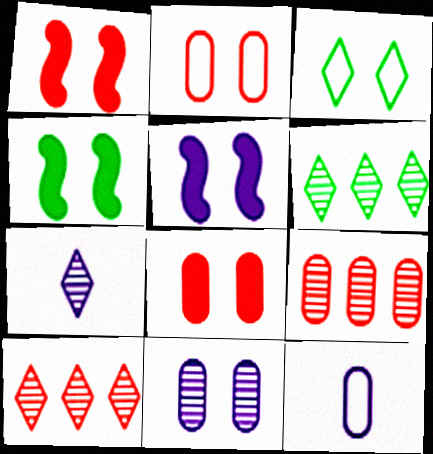[[1, 3, 11], 
[1, 4, 5], 
[1, 6, 12], 
[4, 10, 12]]